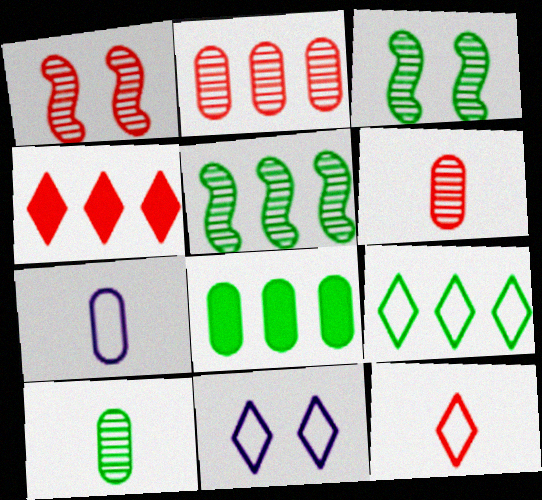[[3, 4, 7], 
[5, 8, 9], 
[9, 11, 12]]